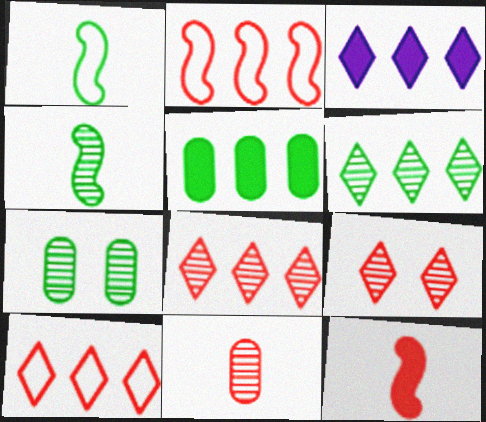[[3, 6, 10], 
[4, 6, 7]]